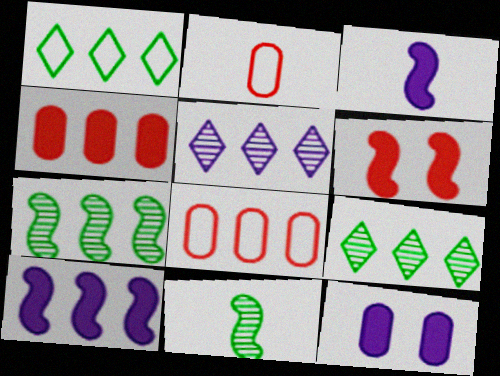[[8, 9, 10]]